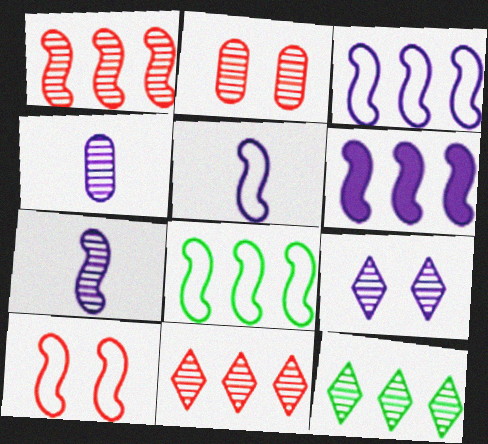[[1, 6, 8], 
[2, 7, 12], 
[5, 8, 10]]